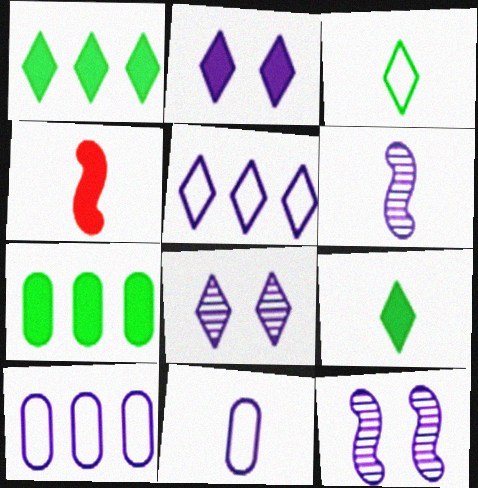[[2, 4, 7], 
[2, 6, 10]]